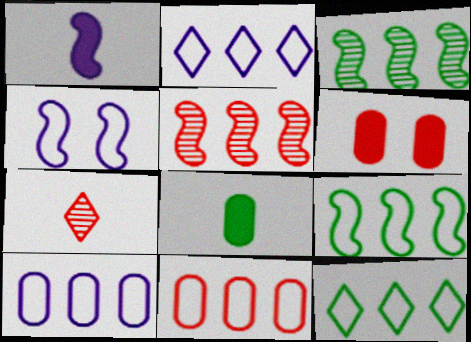[[2, 9, 11]]